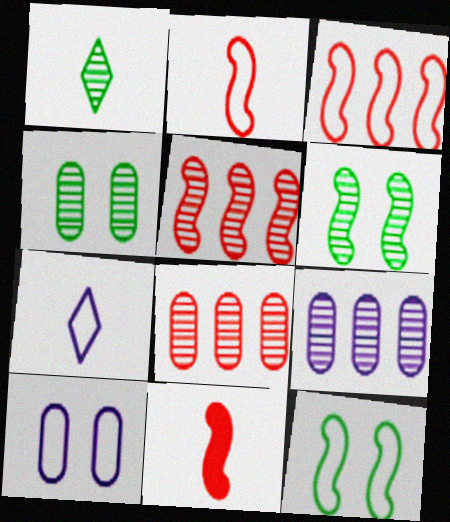[]